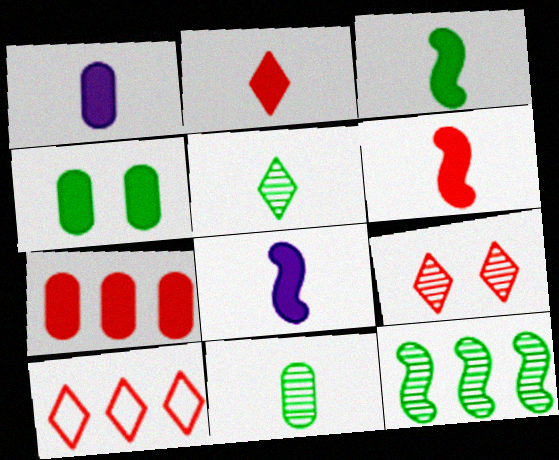[[1, 2, 3], 
[1, 4, 7], 
[2, 9, 10], 
[3, 6, 8]]